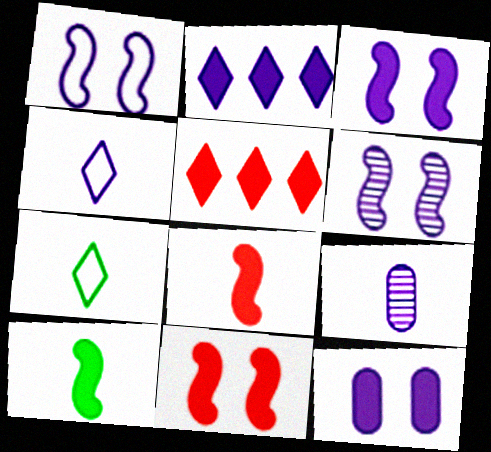[[1, 2, 9], 
[1, 3, 6], 
[5, 10, 12], 
[7, 8, 9]]